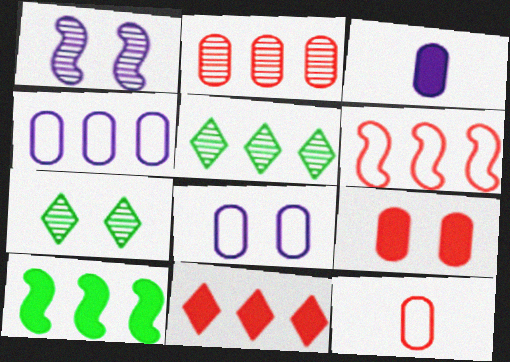[[2, 6, 11], 
[2, 9, 12], 
[3, 6, 7]]